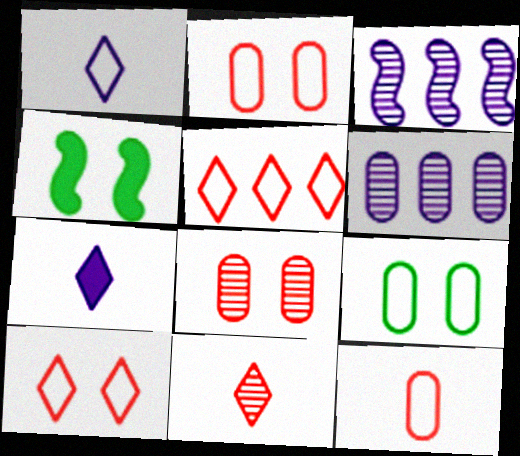[]